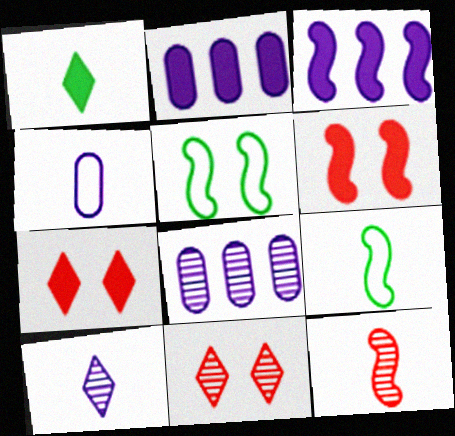[[1, 2, 6], 
[1, 4, 12], 
[2, 9, 11], 
[3, 5, 12], 
[7, 8, 9]]